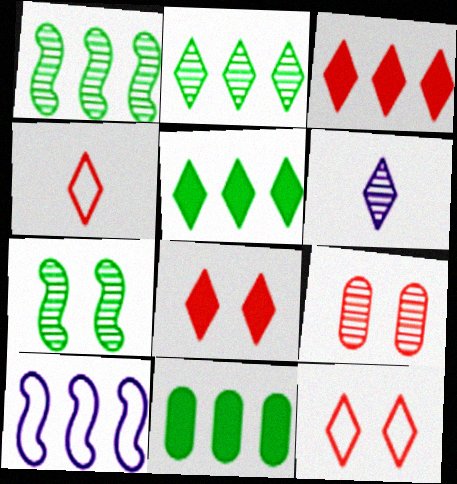[[1, 6, 9], 
[5, 6, 12]]